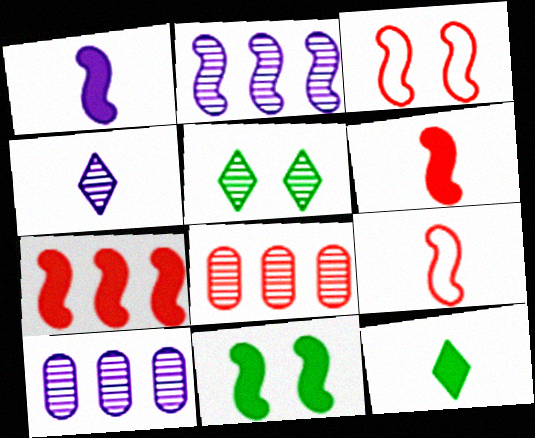[[1, 7, 11], 
[2, 9, 11], 
[3, 10, 12]]